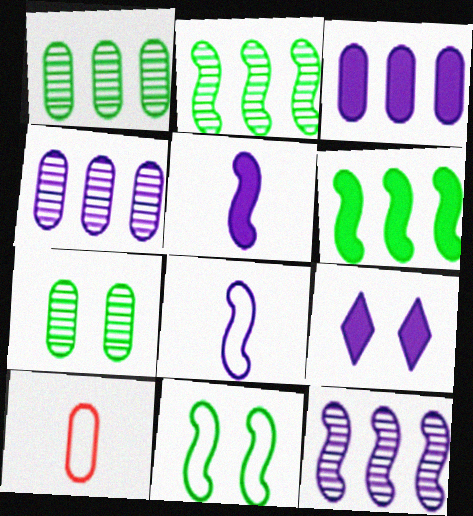[[2, 9, 10], 
[3, 5, 9], 
[3, 7, 10], 
[4, 8, 9]]